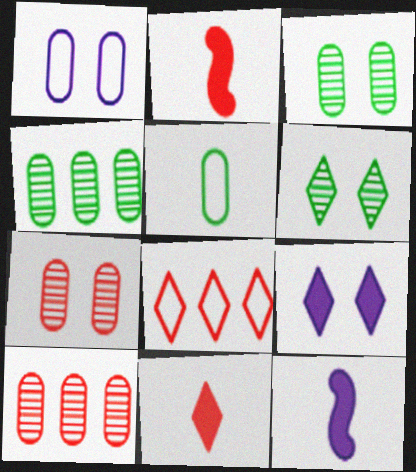[[2, 7, 8], 
[3, 8, 12]]